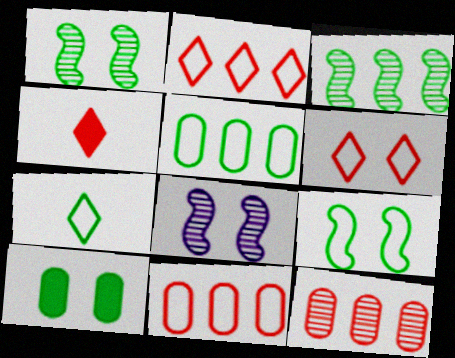[[3, 7, 10], 
[4, 5, 8], 
[5, 7, 9], 
[6, 8, 10]]